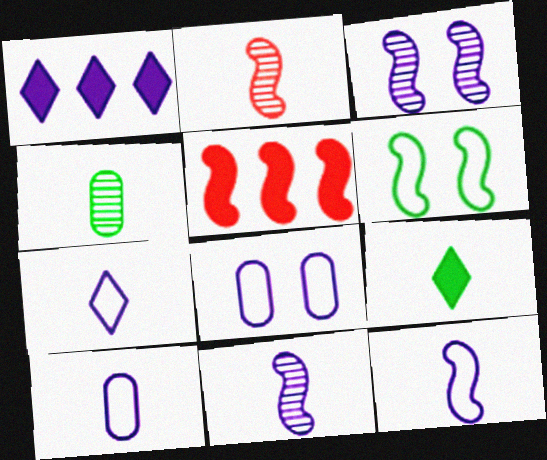[[1, 3, 10], 
[1, 8, 11], 
[2, 9, 10], 
[5, 6, 11], 
[7, 10, 12]]